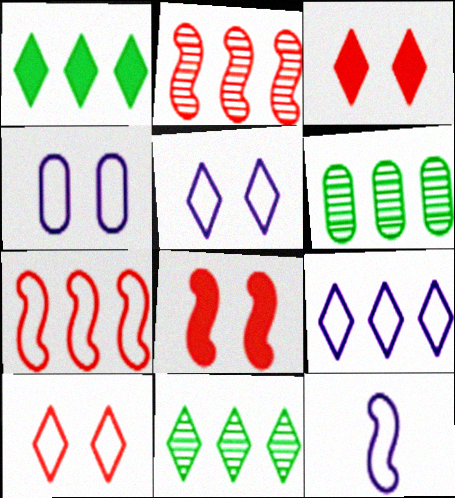[[3, 6, 12], 
[4, 9, 12]]